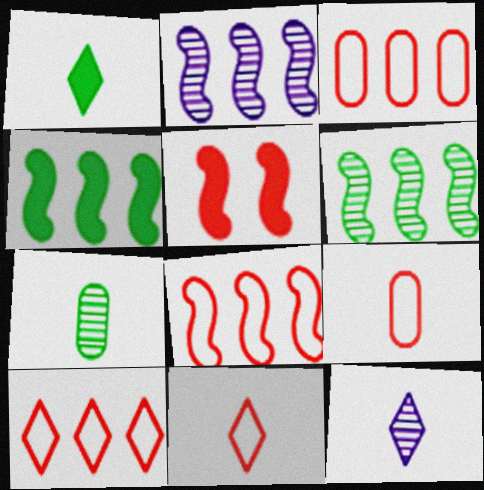[[1, 11, 12], 
[2, 4, 8], 
[3, 8, 10]]